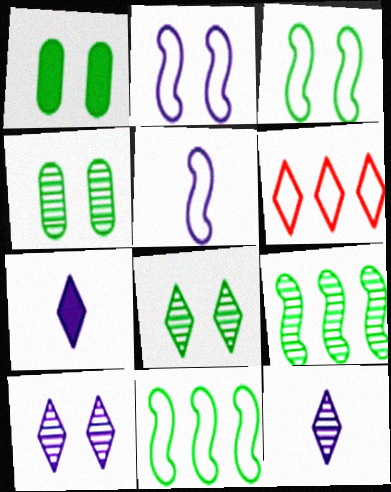[[1, 3, 8], 
[6, 7, 8]]